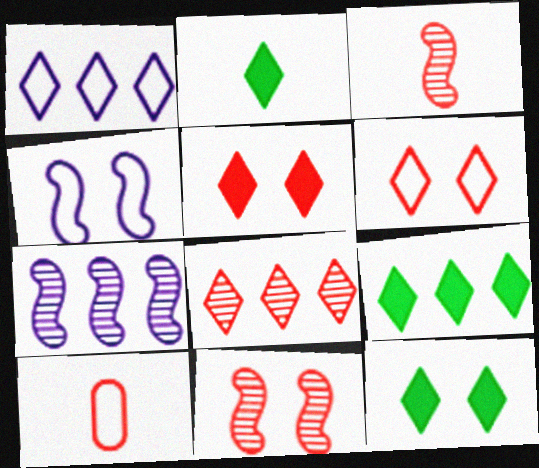[[1, 8, 9], 
[2, 9, 12], 
[7, 10, 12]]